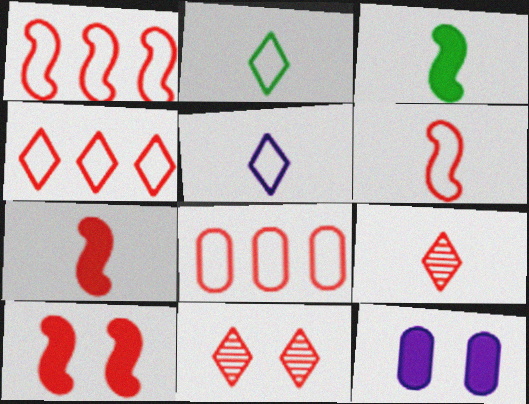[[1, 4, 8], 
[7, 8, 11], 
[8, 9, 10]]